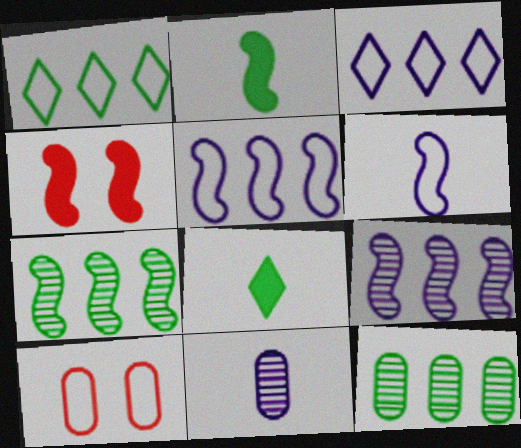[[1, 4, 11], 
[1, 6, 10], 
[4, 6, 7], 
[8, 9, 10]]